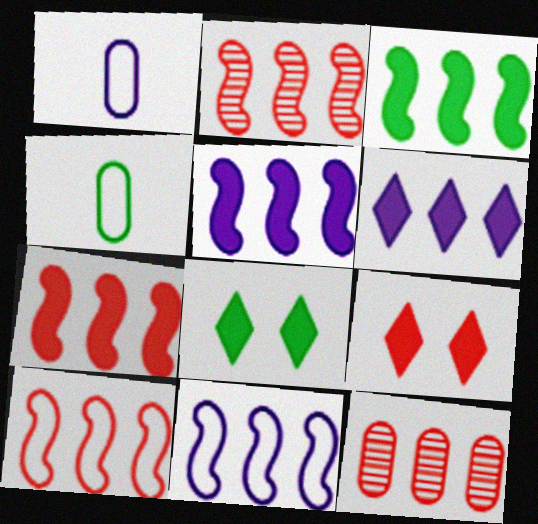[[1, 2, 8], 
[2, 3, 11], 
[2, 7, 10], 
[3, 5, 7]]